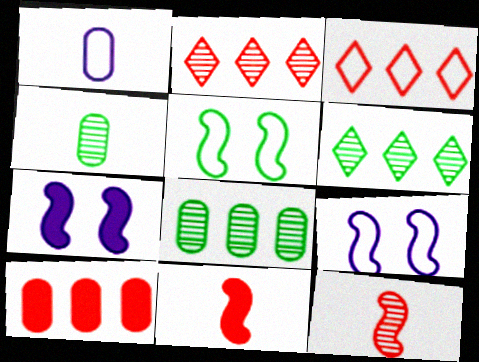[[1, 3, 5], 
[3, 4, 7]]